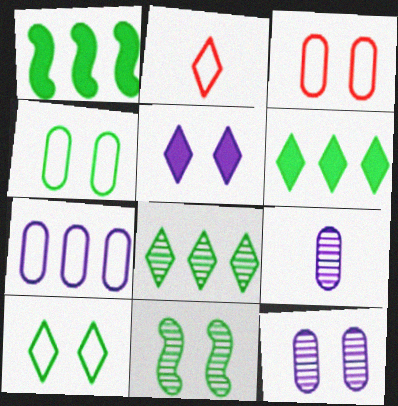[[1, 2, 12], 
[2, 5, 8], 
[3, 5, 11]]